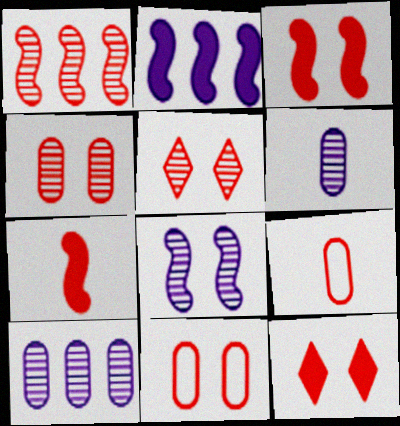[[1, 9, 12], 
[3, 5, 11]]